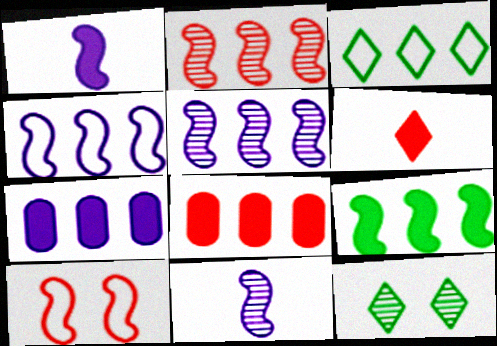[[2, 3, 7], 
[2, 4, 9], 
[3, 5, 8], 
[9, 10, 11]]